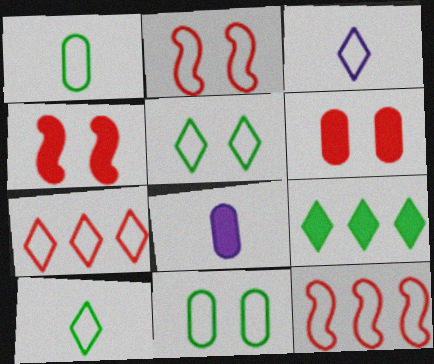[[3, 5, 7], 
[3, 11, 12], 
[4, 8, 9]]